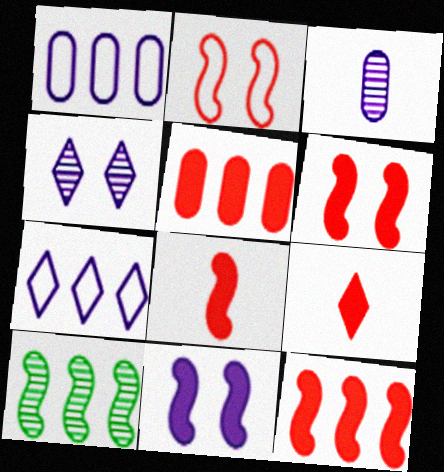[[3, 7, 11], 
[5, 6, 9], 
[5, 7, 10], 
[6, 8, 12]]